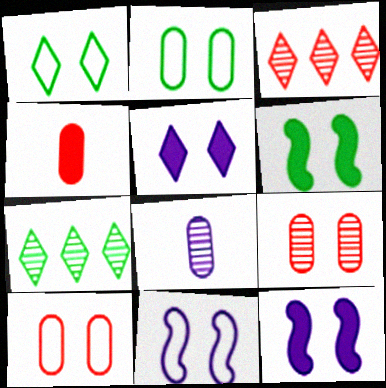[[1, 9, 12], 
[1, 10, 11], 
[4, 7, 11]]